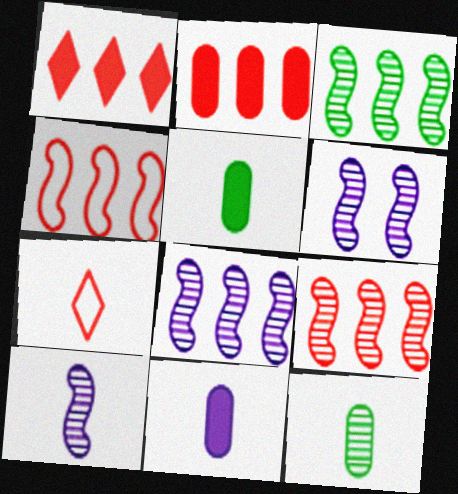[[3, 8, 9], 
[5, 7, 10], 
[6, 8, 10]]